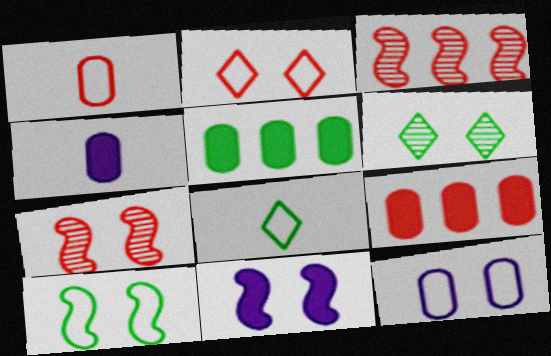[[2, 10, 12], 
[7, 10, 11]]